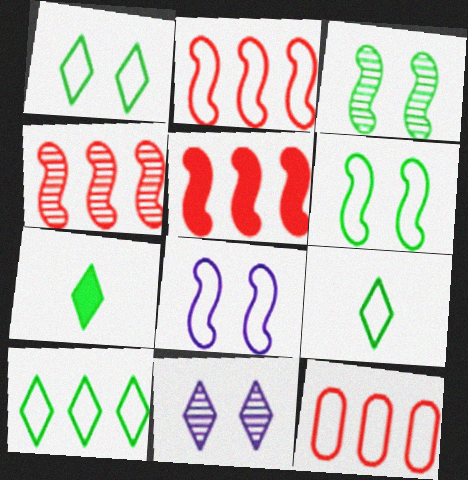[[1, 9, 10], 
[2, 4, 5], 
[8, 9, 12]]